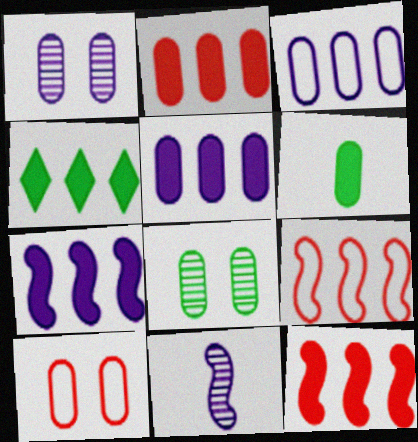[[2, 4, 7], 
[4, 5, 12], 
[4, 10, 11]]